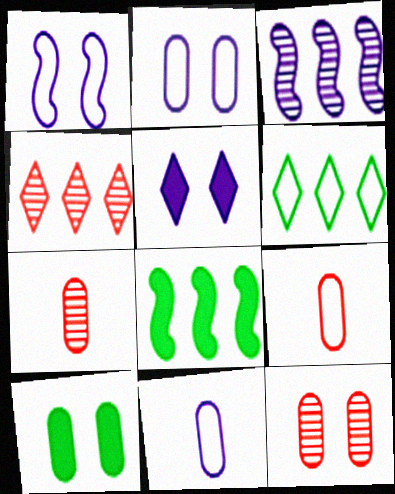[[1, 6, 9], 
[2, 10, 12], 
[3, 5, 11]]